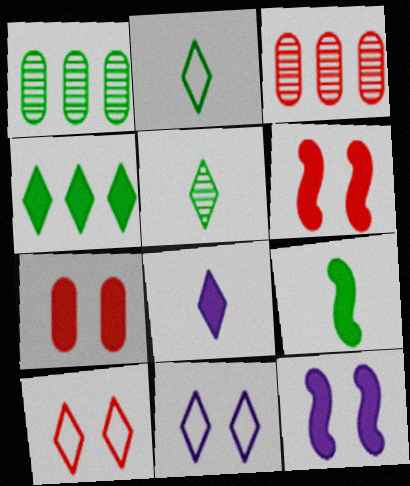[[2, 3, 12], 
[3, 9, 11]]